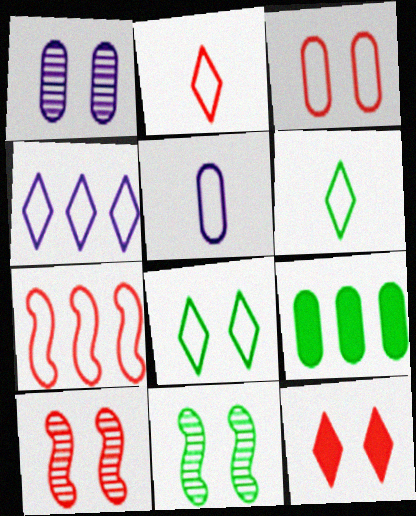[[2, 3, 7], 
[2, 4, 8], 
[3, 10, 12], 
[5, 7, 8], 
[6, 9, 11]]